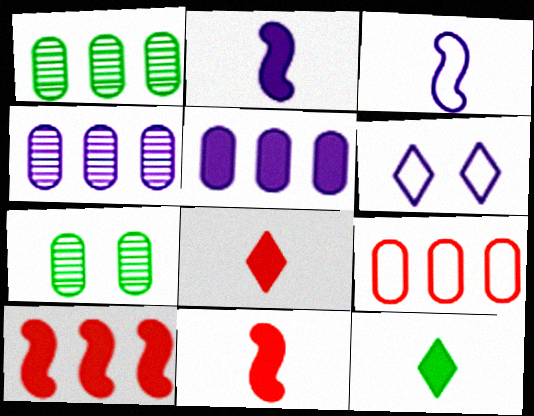[[1, 5, 9], 
[1, 6, 11], 
[2, 4, 6]]